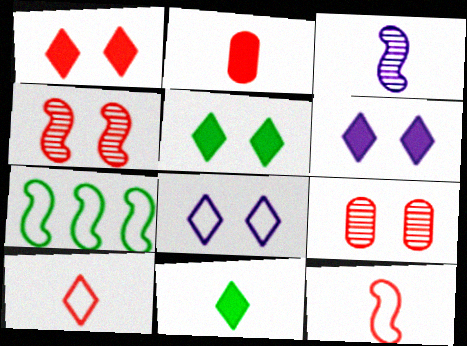[[1, 5, 6]]